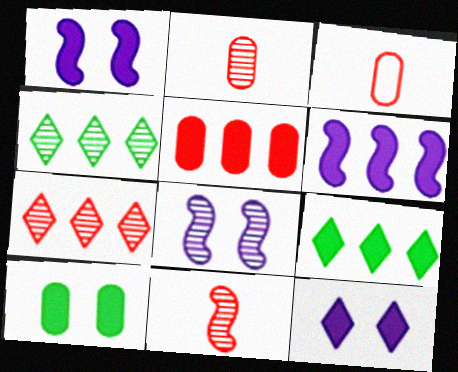[[1, 3, 4], 
[2, 4, 8], 
[3, 8, 9], 
[5, 6, 9]]